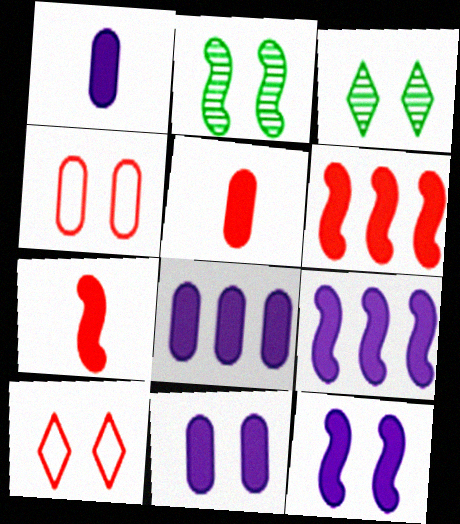[[1, 8, 11], 
[2, 10, 11], 
[3, 4, 12]]